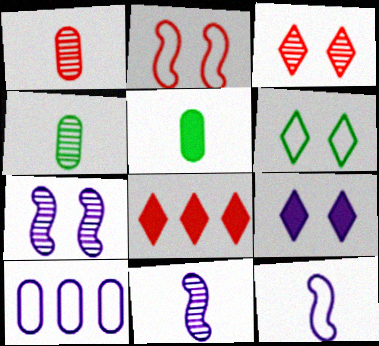[[1, 2, 8], 
[3, 6, 9], 
[9, 10, 11]]